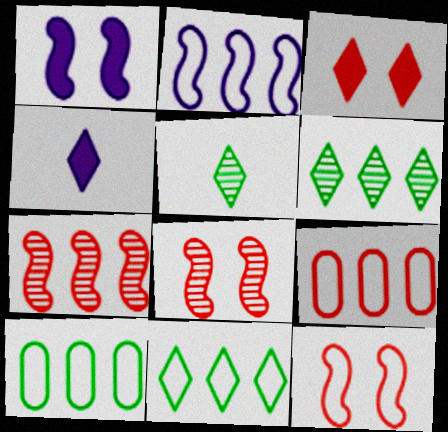[[1, 5, 9], 
[2, 9, 11], 
[4, 8, 10]]